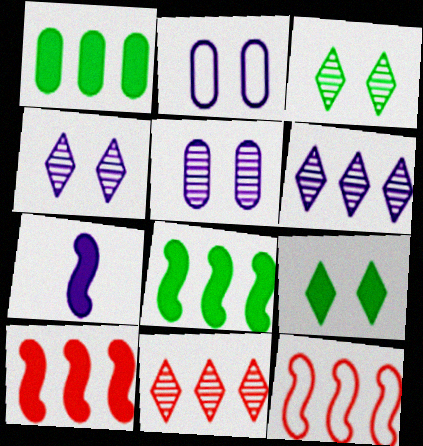[[1, 6, 12], 
[2, 6, 7]]